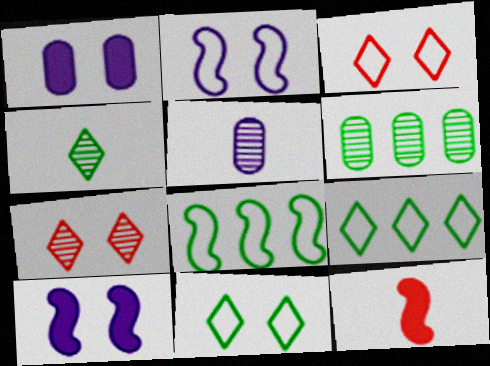[]